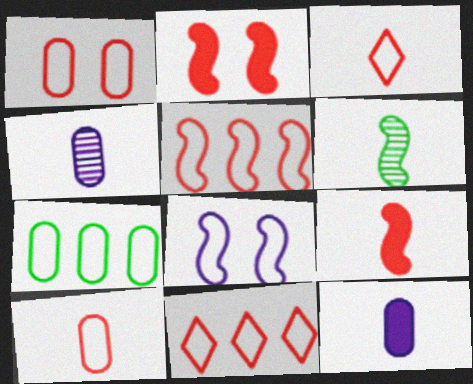[[1, 3, 5], 
[3, 6, 12], 
[3, 7, 8]]